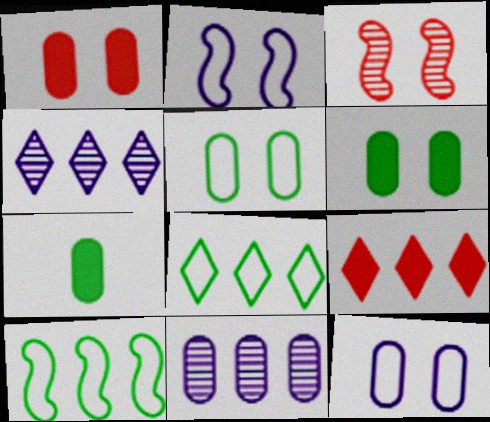[[4, 8, 9], 
[9, 10, 11]]